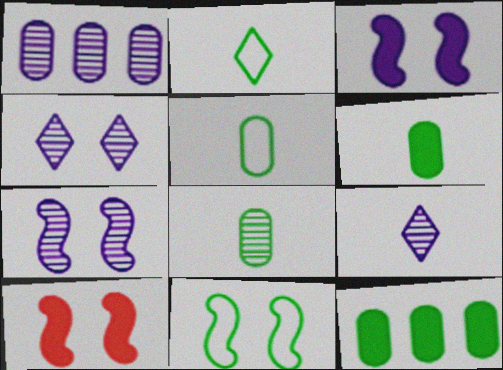[[1, 2, 10], 
[1, 7, 9], 
[5, 6, 8], 
[7, 10, 11]]